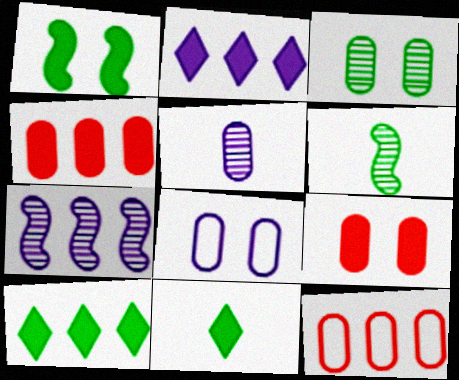[[3, 8, 9], 
[7, 10, 12]]